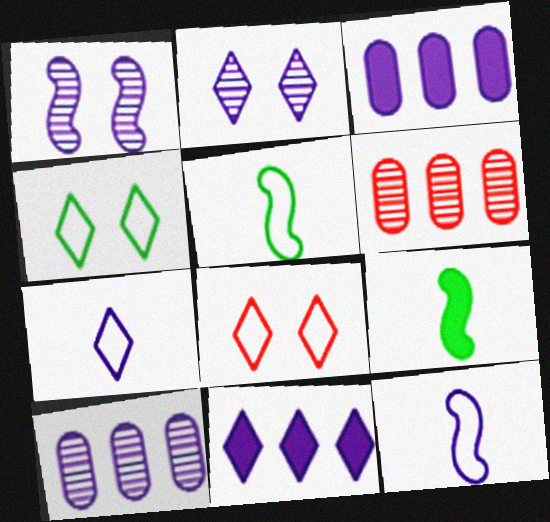[[1, 3, 7], 
[2, 3, 12], 
[2, 7, 11], 
[8, 9, 10]]